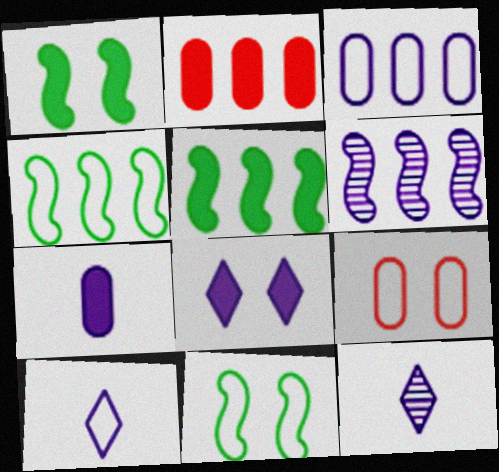[[2, 11, 12], 
[4, 9, 10], 
[5, 9, 12]]